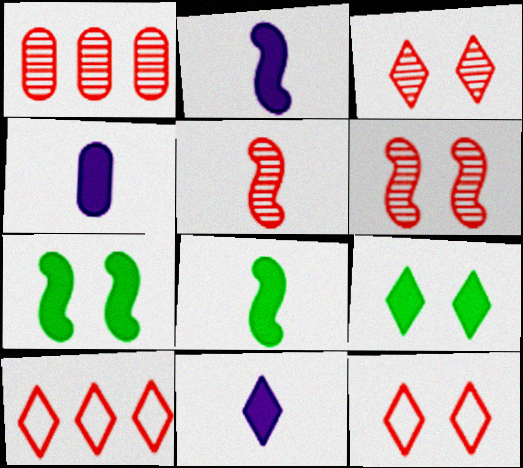[[1, 3, 5], 
[2, 4, 11]]